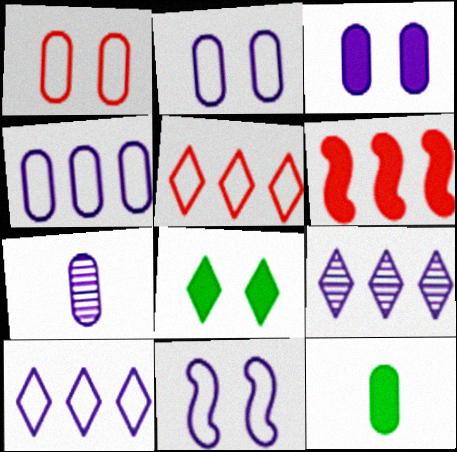[[3, 4, 7]]